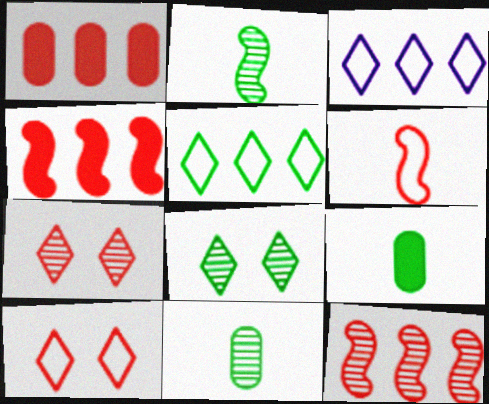[[1, 6, 7]]